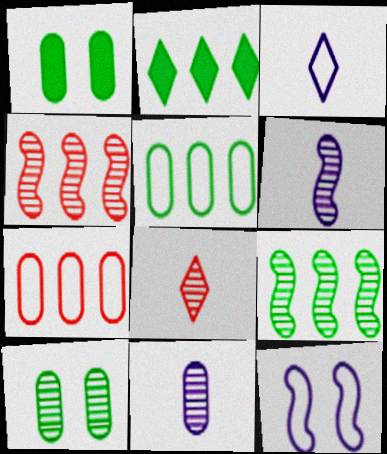[[1, 3, 4], 
[1, 7, 11], 
[2, 5, 9]]